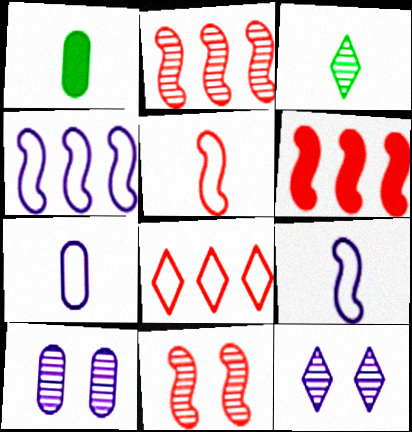[[2, 3, 10], 
[5, 6, 11]]